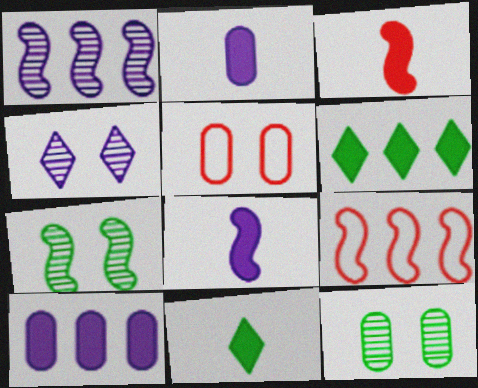[[1, 5, 11], 
[2, 3, 11], 
[7, 8, 9]]